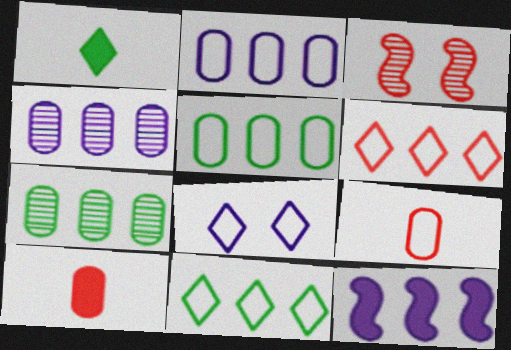[[1, 2, 3], 
[3, 6, 10], 
[6, 7, 12]]